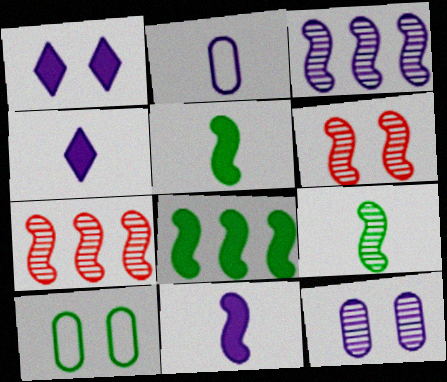[[1, 2, 3], 
[1, 6, 10], 
[3, 6, 9], 
[4, 7, 10]]